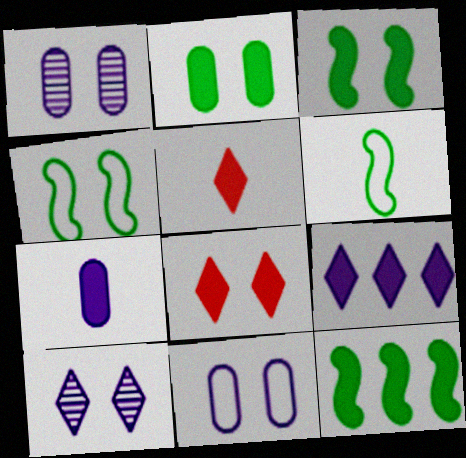[[1, 4, 8], 
[7, 8, 12]]